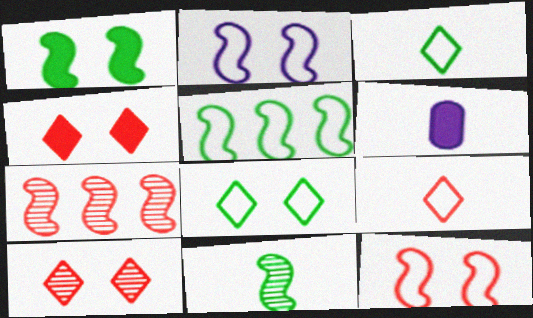[[1, 5, 11], 
[5, 6, 10], 
[6, 7, 8], 
[6, 9, 11]]